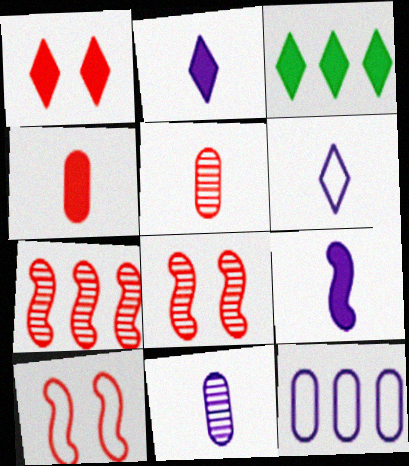[[1, 2, 3], 
[3, 7, 12], 
[3, 10, 11], 
[6, 9, 11]]